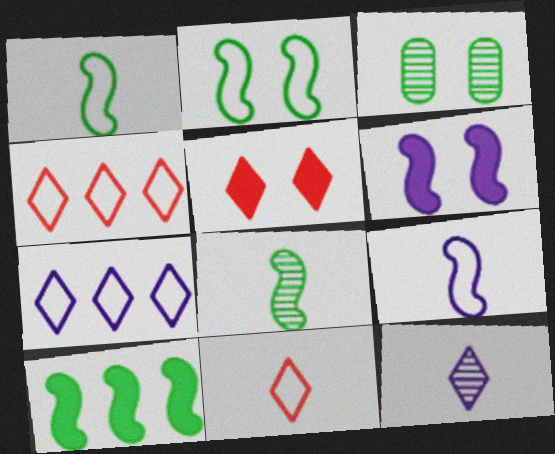[[2, 8, 10]]